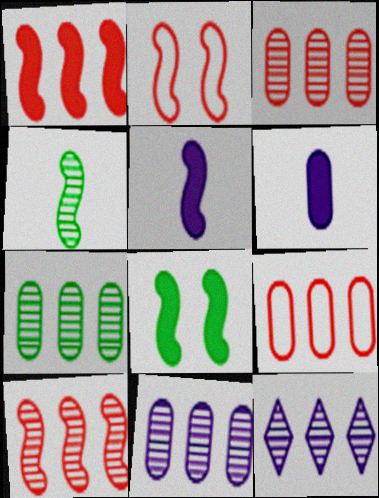[[1, 5, 8], 
[3, 7, 11], 
[7, 10, 12]]